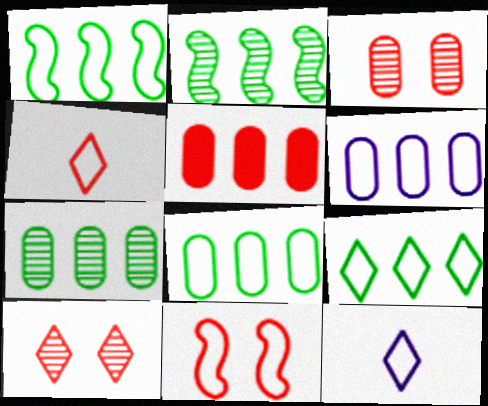[[1, 8, 9], 
[5, 6, 7], 
[8, 11, 12]]